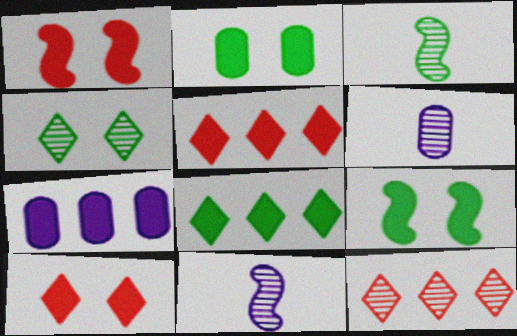[]